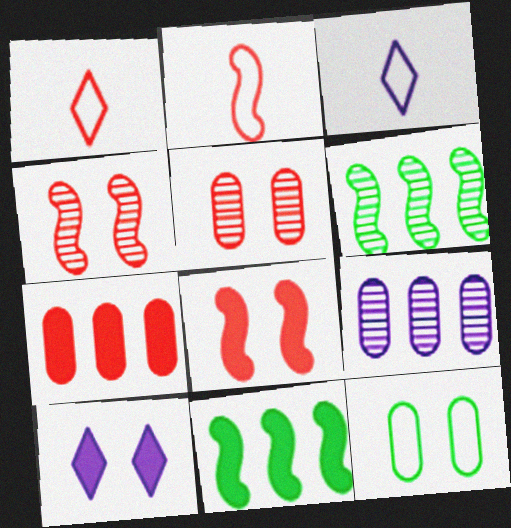[[1, 4, 7], 
[3, 5, 11], 
[4, 10, 12]]